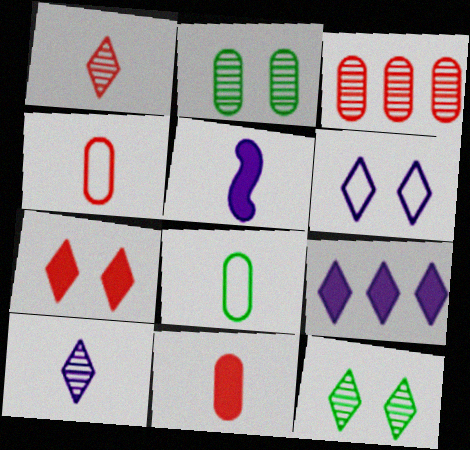[[1, 5, 8], 
[6, 7, 12], 
[6, 9, 10]]